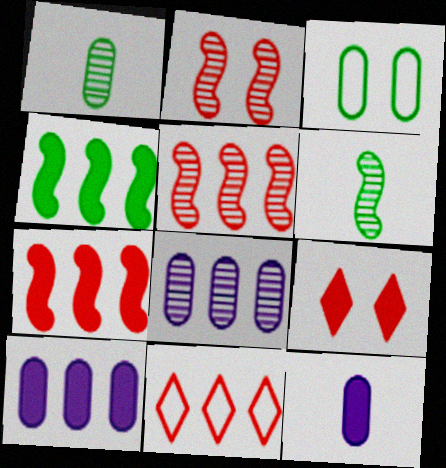[[4, 8, 11], 
[4, 9, 12]]